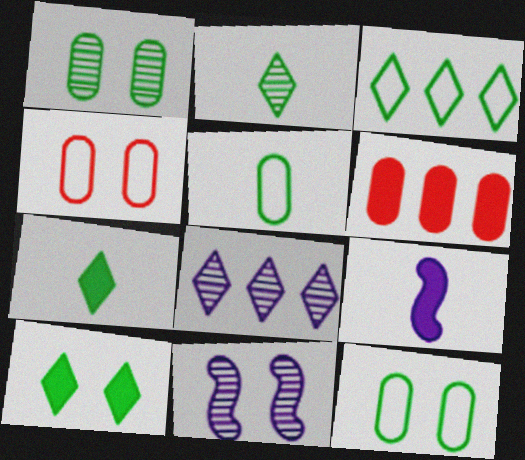[[2, 3, 10], 
[4, 10, 11], 
[6, 9, 10]]